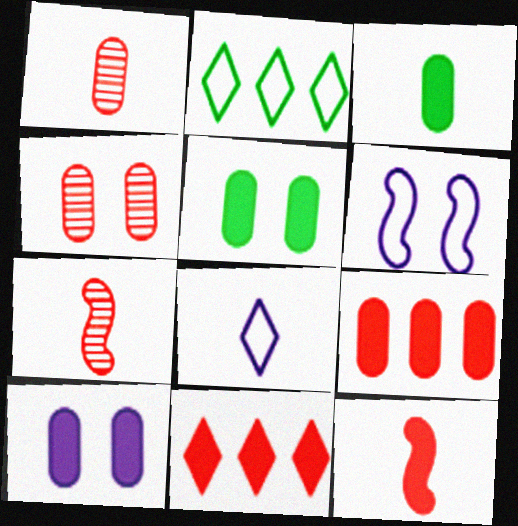[[2, 7, 10], 
[3, 7, 8], 
[3, 9, 10]]